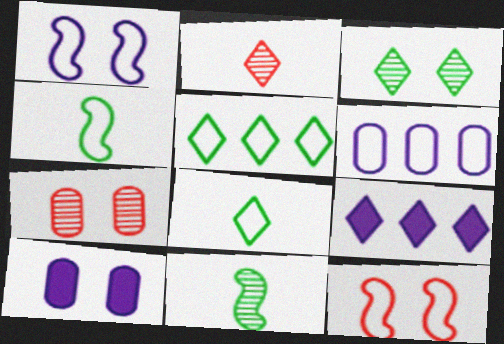[[3, 10, 12], 
[4, 7, 9], 
[6, 8, 12]]